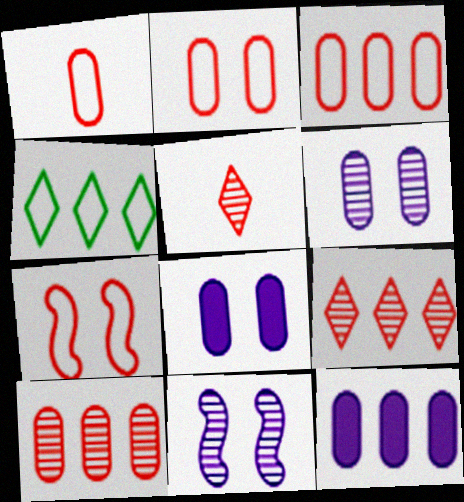[[1, 2, 3]]